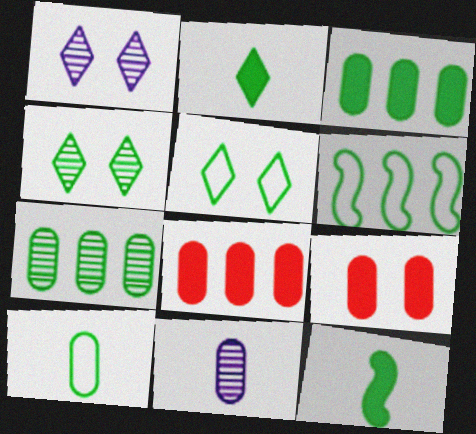[[5, 6, 10], 
[5, 7, 12]]